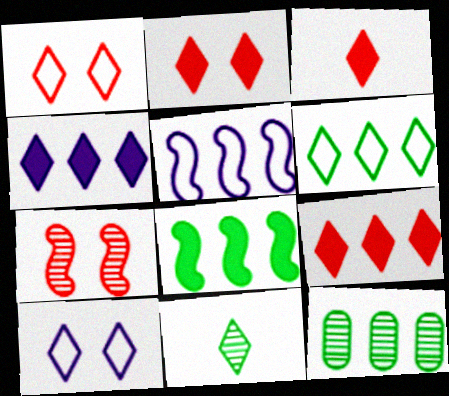[[1, 4, 11], 
[2, 3, 9], 
[5, 9, 12], 
[6, 8, 12], 
[9, 10, 11]]